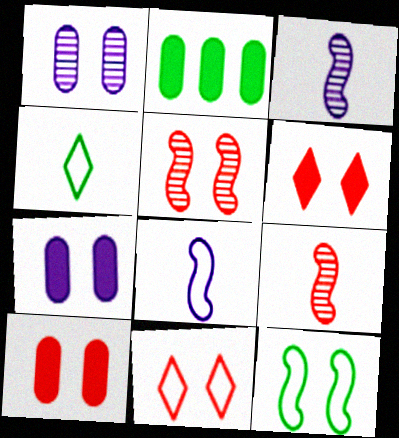[[1, 6, 12], 
[2, 3, 11], 
[5, 10, 11]]